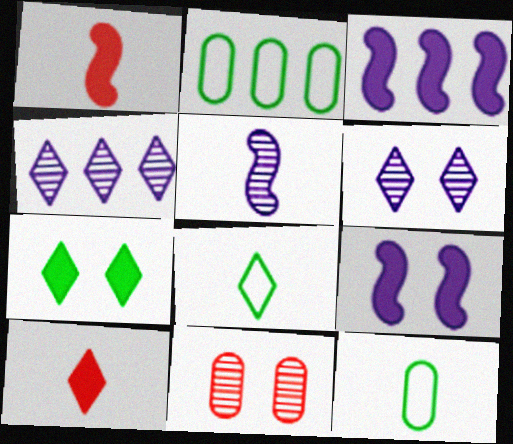[[1, 2, 6], 
[3, 8, 11], 
[5, 10, 12]]